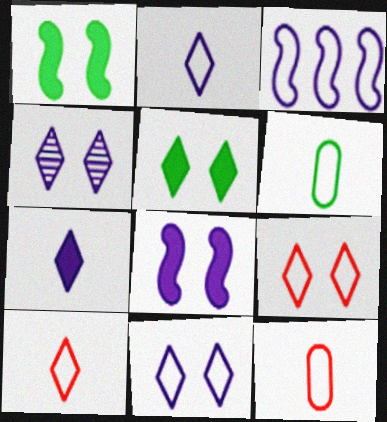[[3, 6, 9], 
[4, 5, 9]]